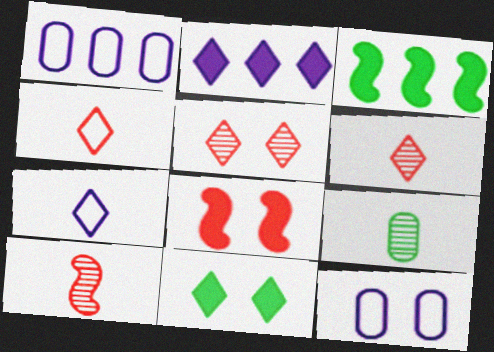[[1, 10, 11], 
[3, 6, 12]]